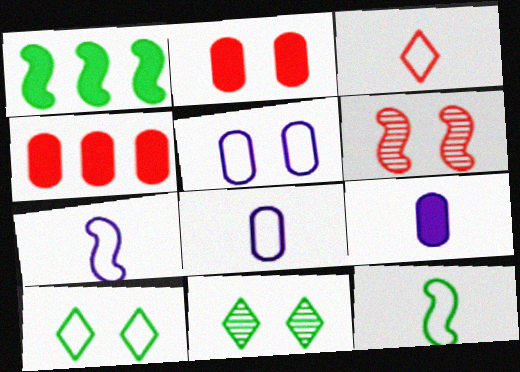[[1, 6, 7], 
[3, 4, 6], 
[3, 8, 12], 
[4, 7, 11]]